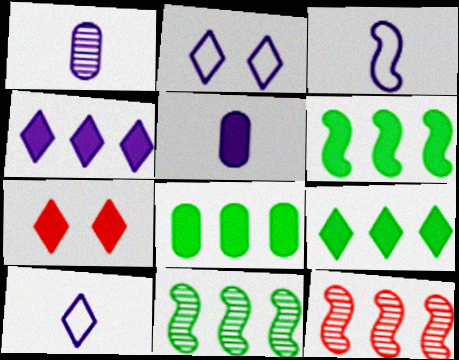[[5, 6, 7], 
[6, 8, 9]]